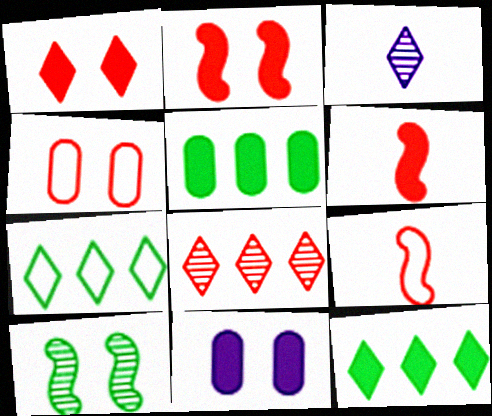[[1, 3, 7], 
[4, 6, 8], 
[6, 11, 12]]